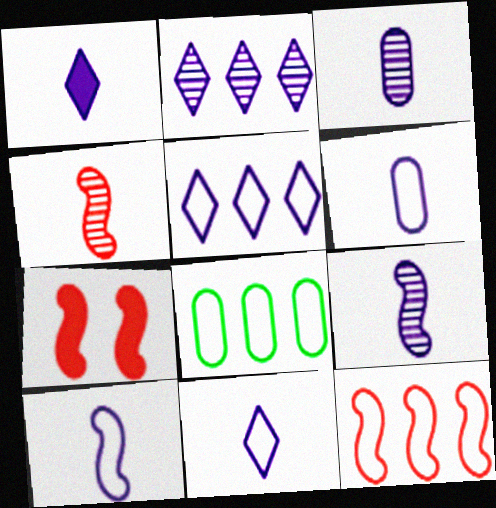[[1, 3, 10], 
[1, 6, 9], 
[4, 7, 12], 
[5, 8, 12], 
[6, 10, 11]]